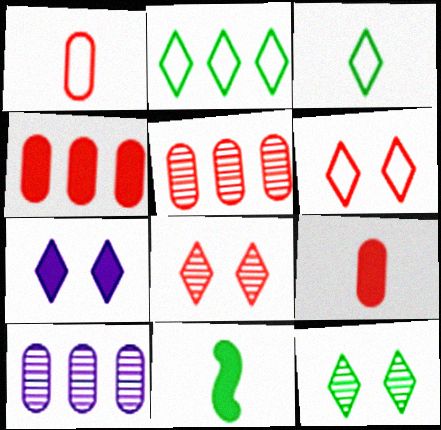[[4, 7, 11], 
[6, 7, 12], 
[6, 10, 11]]